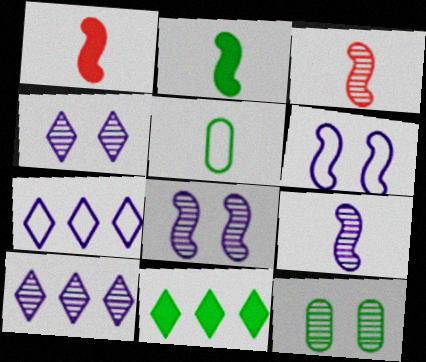[[1, 7, 12], 
[3, 10, 12]]